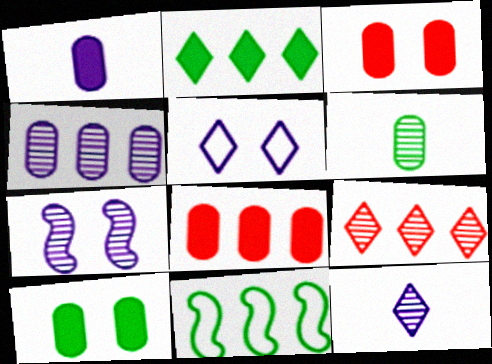[[1, 8, 10], 
[3, 11, 12], 
[4, 7, 12], 
[6, 7, 9]]